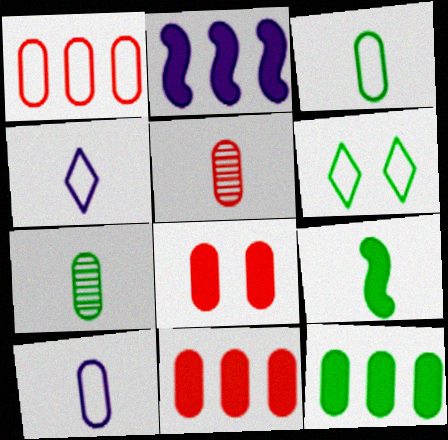[[1, 5, 8], 
[2, 5, 6], 
[4, 5, 9]]